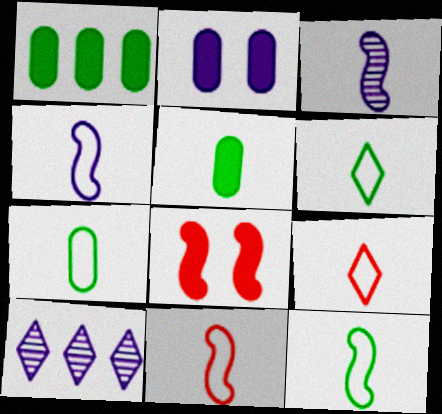[[2, 4, 10], 
[3, 5, 9], 
[4, 7, 9], 
[4, 11, 12], 
[6, 7, 12], 
[7, 8, 10]]